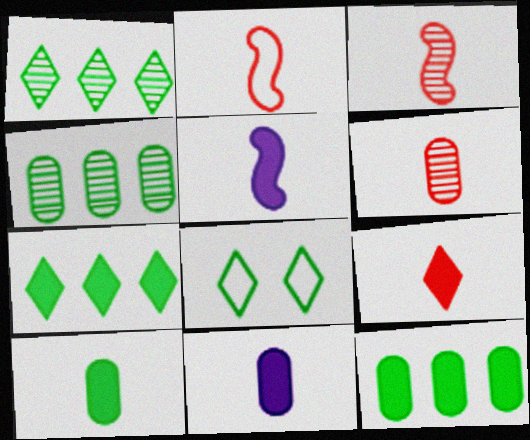[[2, 6, 9], 
[5, 9, 10]]